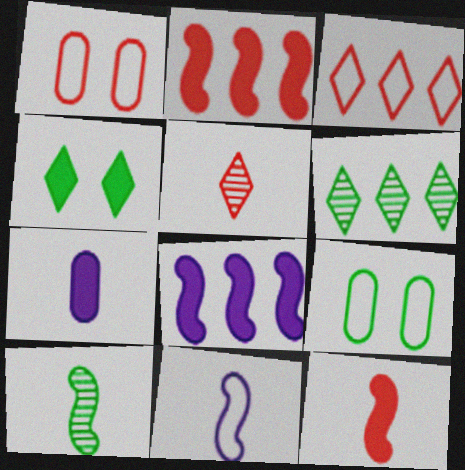[[1, 2, 5], 
[2, 4, 7], 
[3, 9, 11], 
[5, 8, 9], 
[10, 11, 12]]